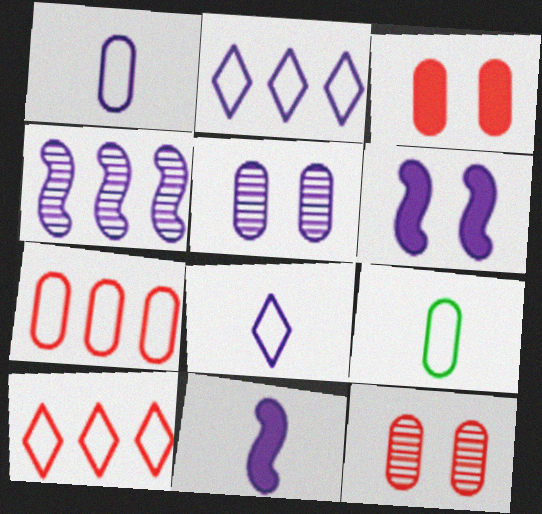[[2, 5, 11]]